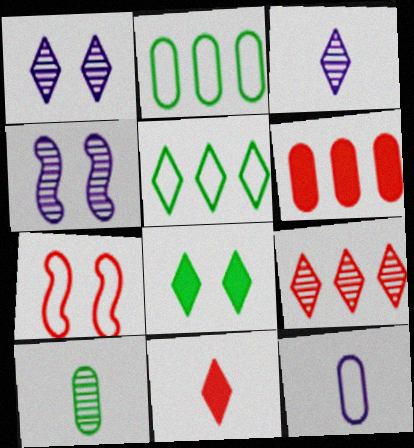[[1, 5, 11], 
[2, 4, 11], 
[4, 9, 10], 
[5, 7, 12]]